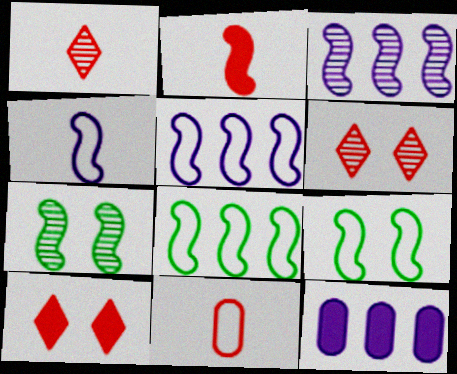[[1, 2, 11], 
[1, 9, 12], 
[2, 3, 9], 
[2, 5, 7]]